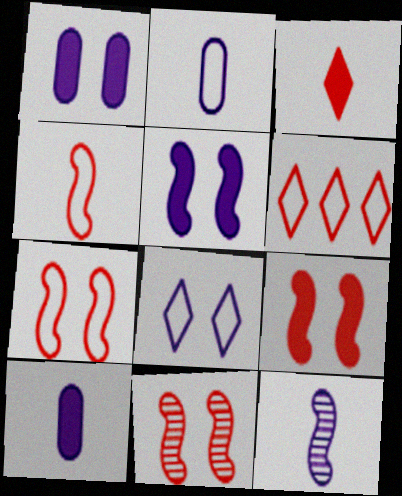[[7, 9, 11]]